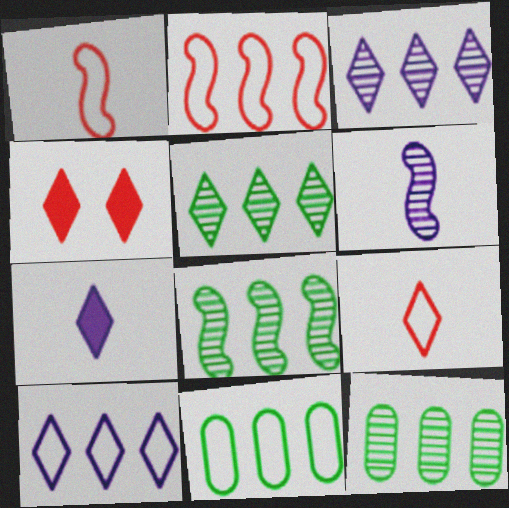[[2, 10, 11], 
[4, 6, 11], 
[5, 8, 12]]